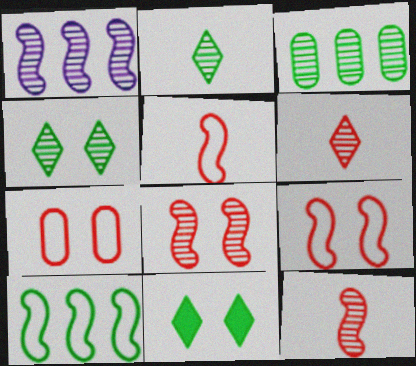[]